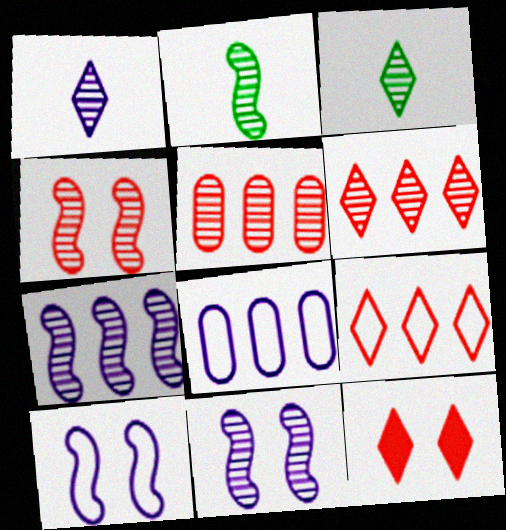[[2, 4, 7], 
[2, 8, 12], 
[3, 5, 11]]